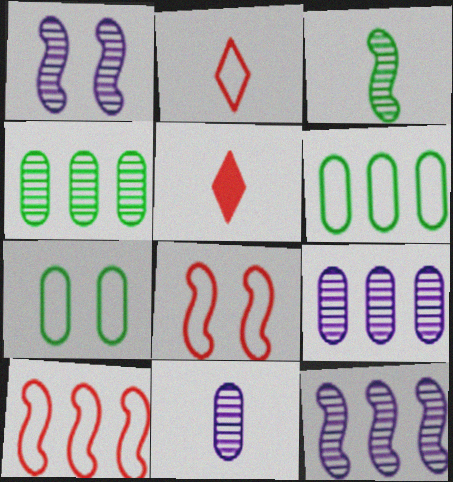[[1, 5, 6], 
[5, 7, 12]]